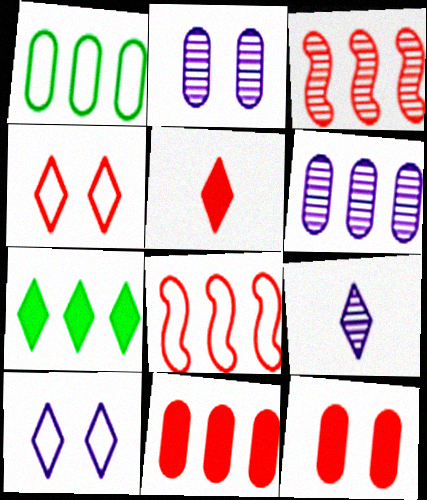[[1, 6, 11], 
[4, 7, 9], 
[6, 7, 8]]